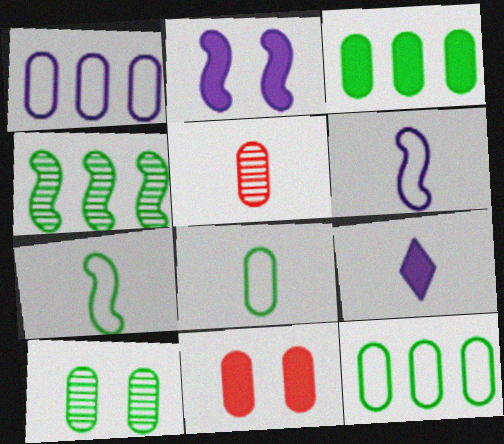[[3, 8, 10], 
[5, 7, 9]]